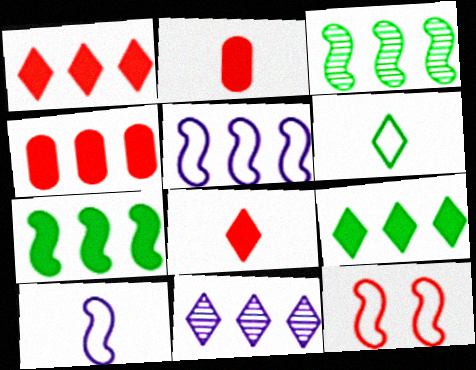[]